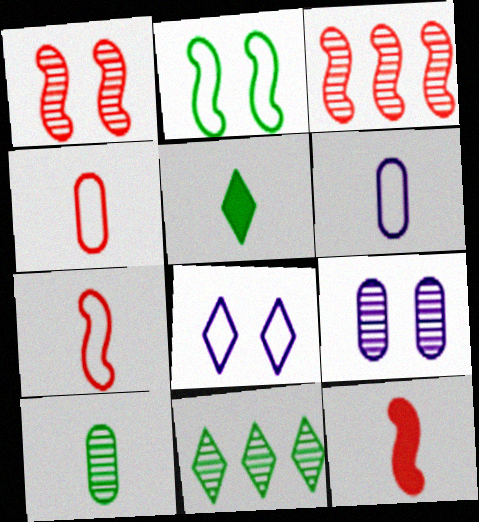[]